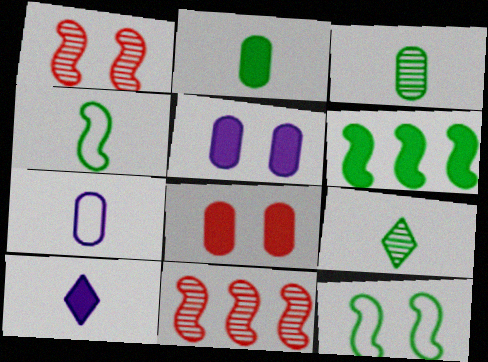[[2, 4, 9], 
[6, 8, 10]]